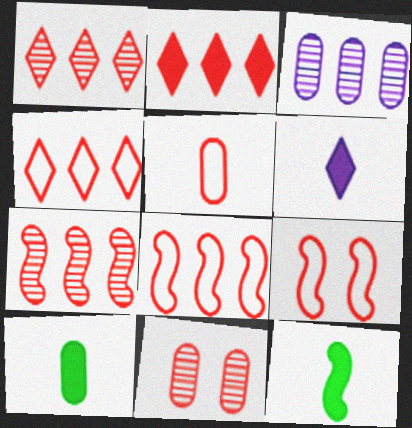[[1, 2, 4], 
[4, 5, 9]]